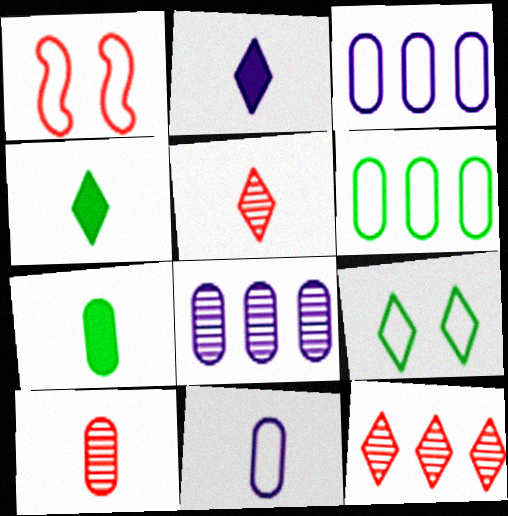[[1, 4, 8], 
[2, 9, 12], 
[7, 10, 11]]